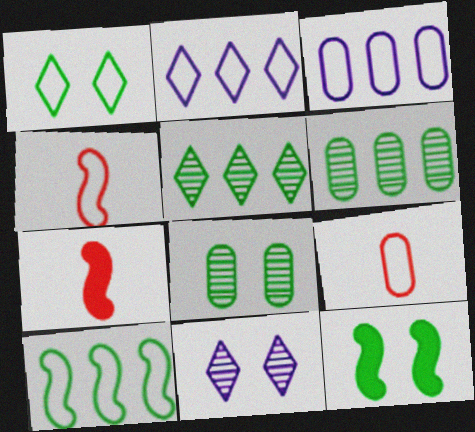[[1, 3, 4], 
[1, 8, 12], 
[2, 7, 8]]